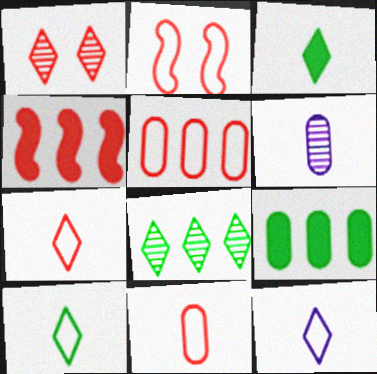[[1, 4, 11], 
[2, 5, 7], 
[7, 10, 12]]